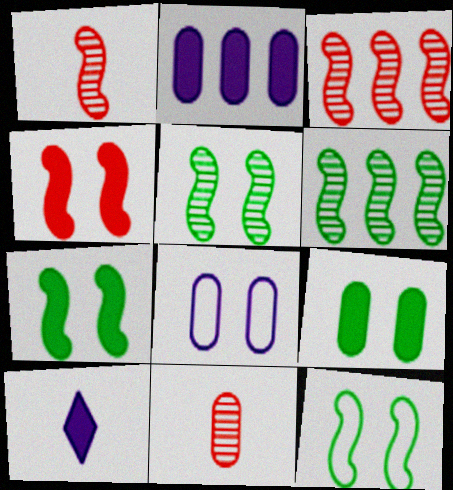[[5, 7, 12]]